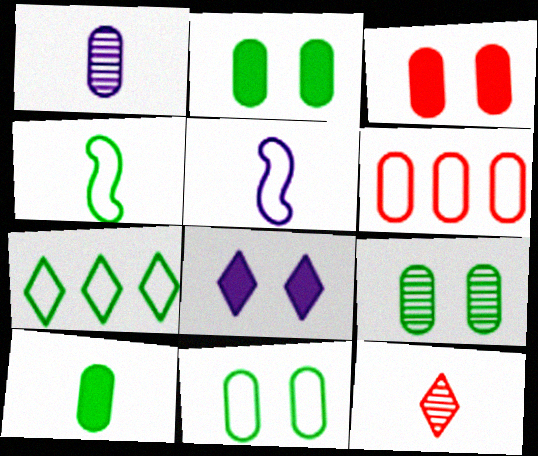[[1, 2, 6], 
[2, 9, 11], 
[4, 7, 11], 
[5, 10, 12], 
[7, 8, 12]]